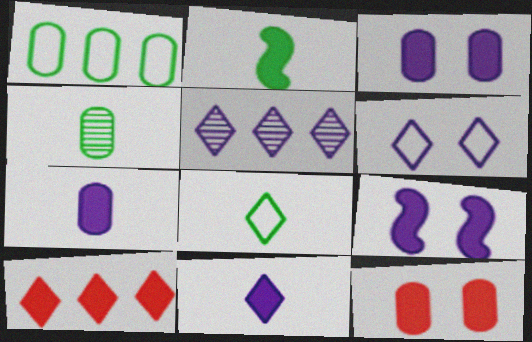[[2, 3, 10], 
[2, 4, 8], 
[5, 6, 11]]